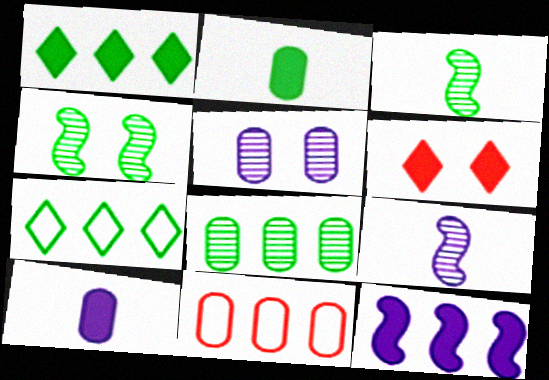[[2, 4, 7], 
[2, 5, 11], 
[2, 6, 12]]